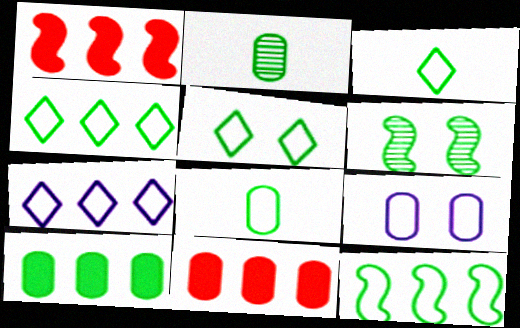[[2, 9, 11], 
[3, 4, 5], 
[3, 6, 10], 
[5, 8, 12]]